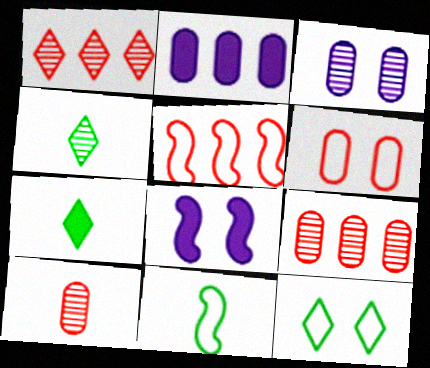[[3, 5, 7]]